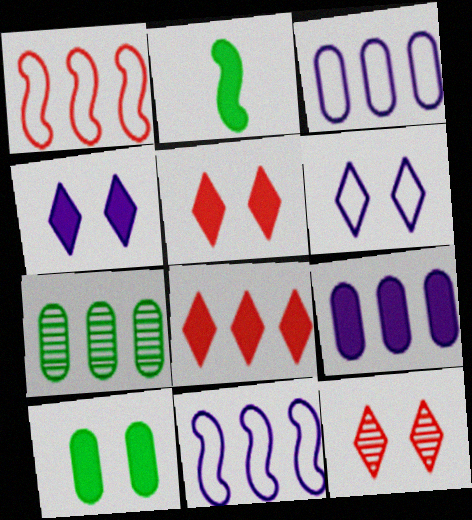[[2, 3, 12], 
[2, 5, 9], 
[7, 8, 11]]